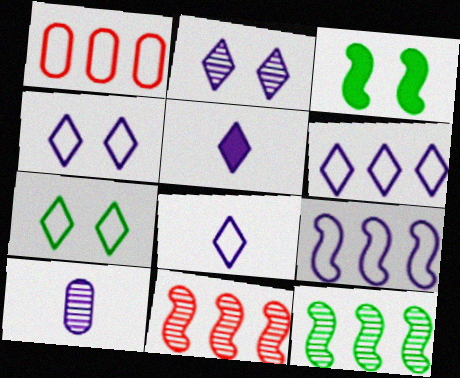[[2, 5, 6], 
[4, 6, 8]]